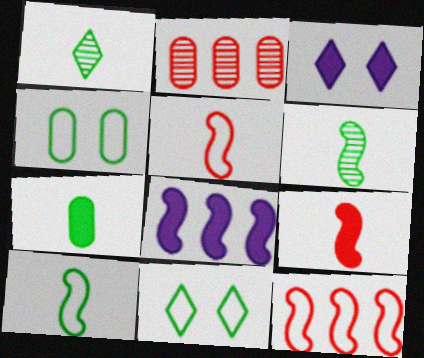[[1, 7, 10], 
[2, 3, 10]]